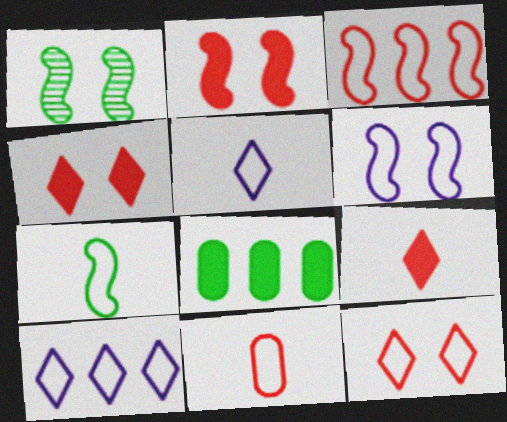[[1, 2, 6], 
[3, 6, 7], 
[3, 11, 12], 
[5, 7, 11]]